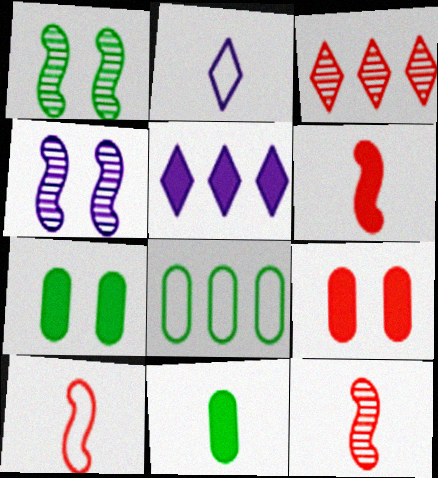[[2, 11, 12], 
[3, 9, 10], 
[5, 6, 7], 
[6, 10, 12]]